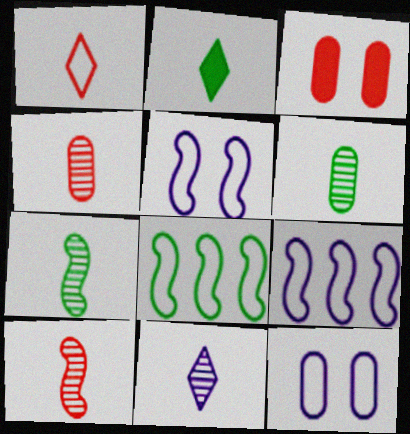[[1, 2, 11], 
[1, 8, 12], 
[3, 8, 11], 
[4, 7, 11], 
[6, 10, 11]]